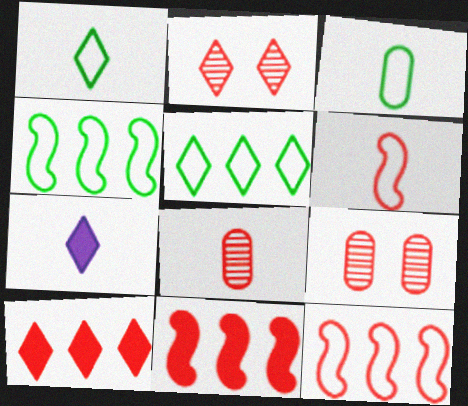[[2, 5, 7], 
[4, 7, 9], 
[6, 9, 10]]